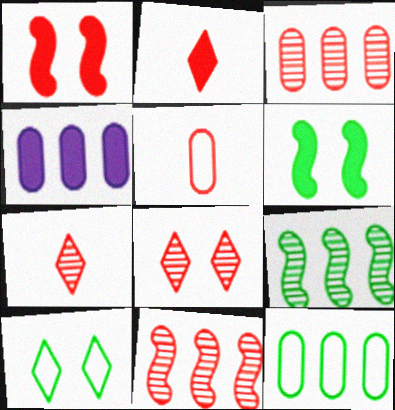[[2, 4, 6], 
[3, 4, 12]]